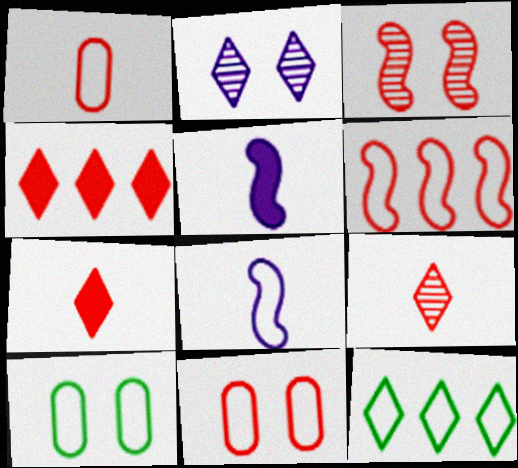[[1, 3, 4], 
[2, 7, 12], 
[8, 11, 12]]